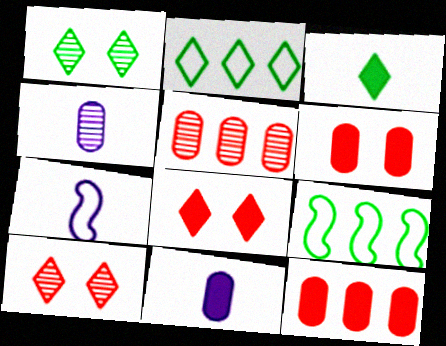[[1, 2, 3], 
[1, 7, 12], 
[4, 8, 9], 
[9, 10, 11]]